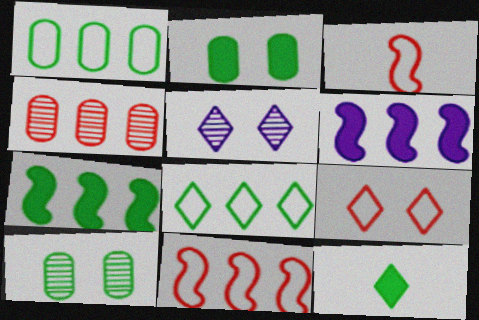[[2, 7, 12], 
[4, 6, 8]]